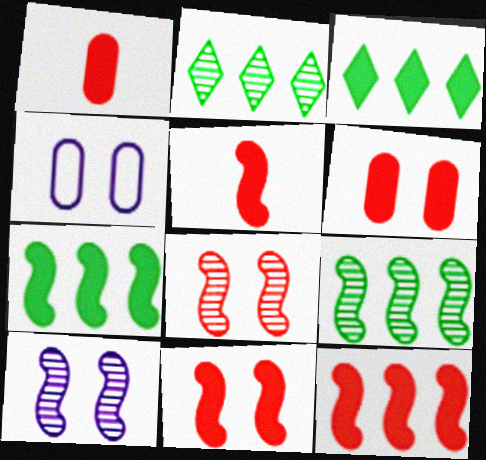[[2, 4, 5], 
[5, 11, 12]]